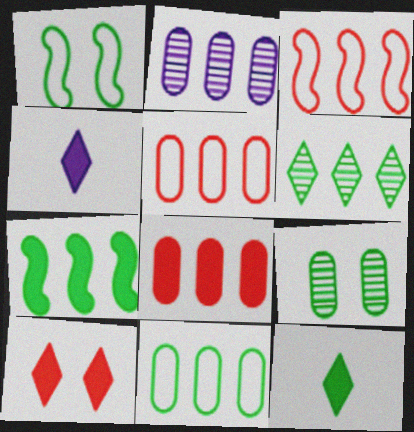[[2, 8, 11], 
[3, 4, 9], 
[6, 7, 11]]